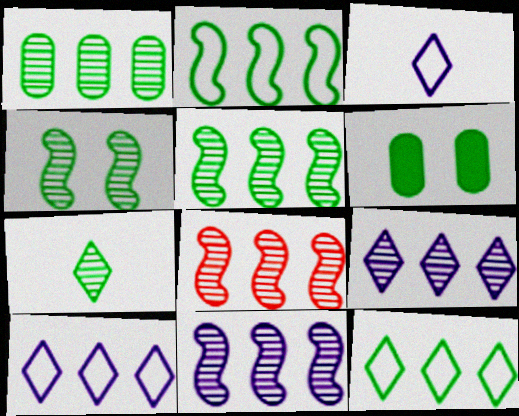[[1, 4, 7], 
[1, 8, 9], 
[2, 6, 7], 
[3, 6, 8], 
[5, 8, 11]]